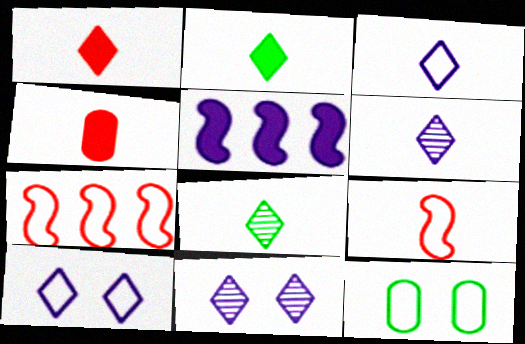[[1, 3, 8], 
[3, 7, 12]]